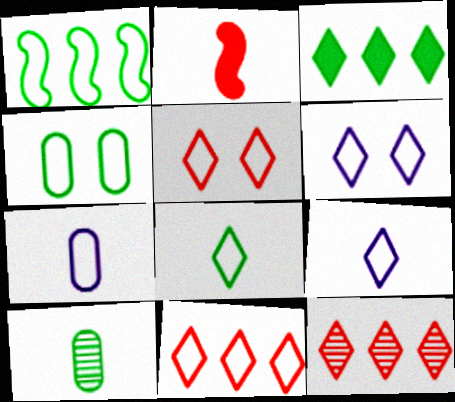[[1, 4, 8], 
[1, 5, 7], 
[2, 9, 10], 
[6, 8, 11]]